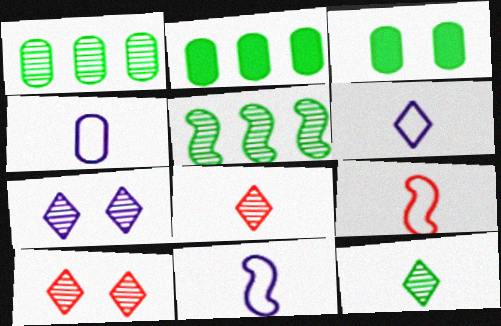[[2, 7, 9], 
[2, 10, 11], 
[4, 6, 11]]